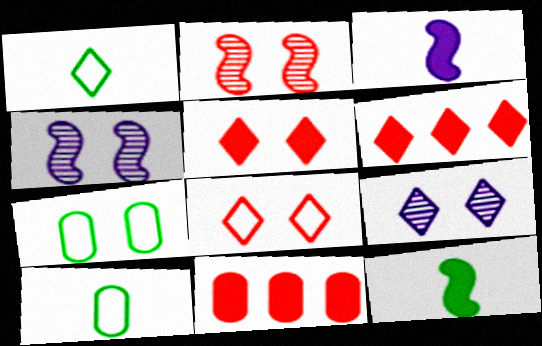[[1, 4, 11], 
[1, 6, 9], 
[4, 5, 7], 
[4, 6, 10]]